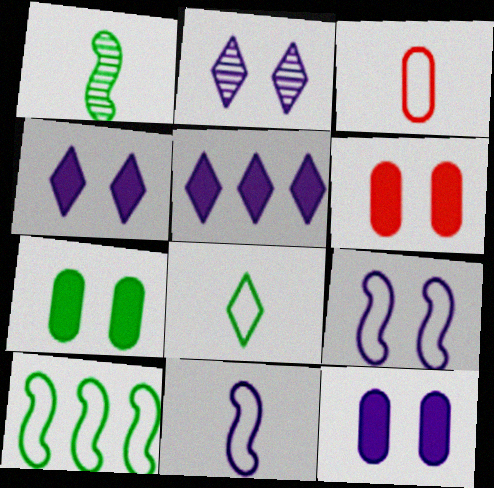[[2, 9, 12], 
[3, 8, 11], 
[6, 7, 12]]